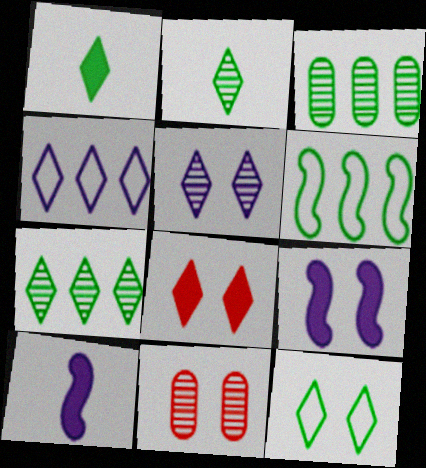[[1, 7, 12], 
[2, 4, 8], 
[5, 8, 12], 
[9, 11, 12]]